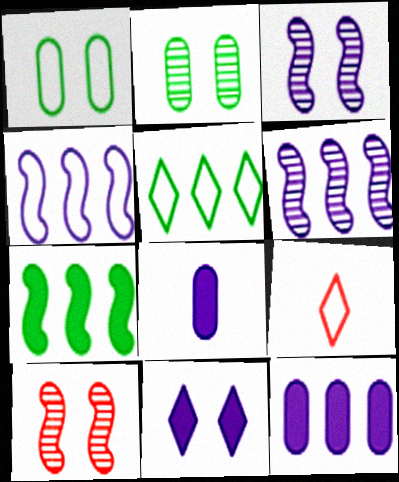[[1, 4, 9], 
[1, 10, 11], 
[5, 8, 10]]